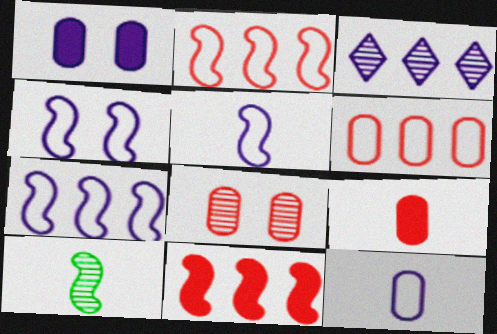[[1, 3, 5], 
[3, 8, 10], 
[4, 5, 7], 
[4, 10, 11], 
[6, 8, 9]]